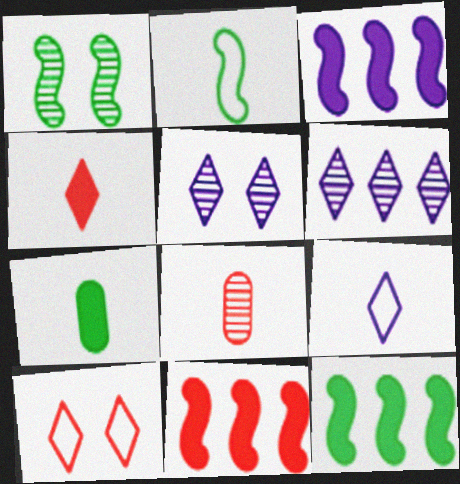[[1, 2, 12], 
[1, 6, 8], 
[3, 11, 12], 
[8, 10, 11]]